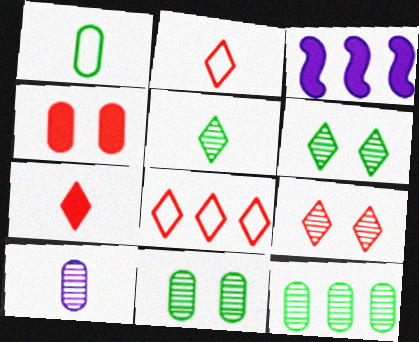[[1, 3, 9], 
[2, 3, 11], 
[3, 8, 12], 
[7, 8, 9]]